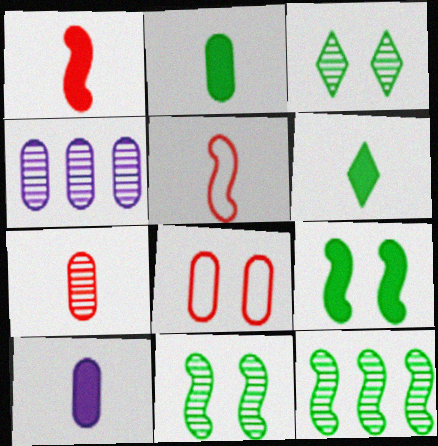[[1, 6, 10], 
[2, 4, 8]]